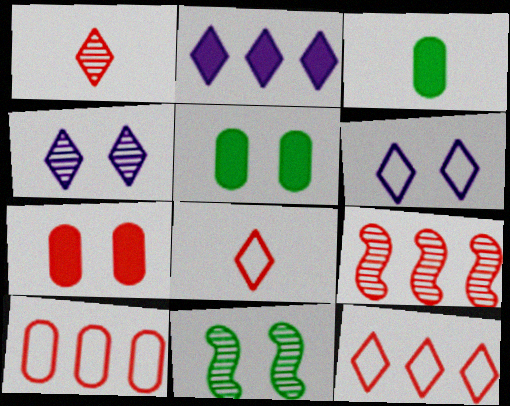[[3, 6, 9], 
[6, 7, 11], 
[7, 8, 9]]